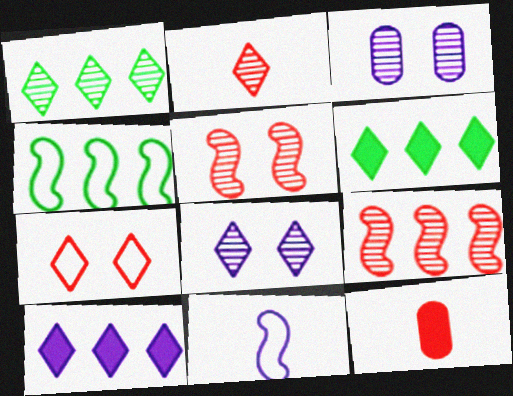[[1, 2, 8], 
[3, 10, 11], 
[4, 8, 12], 
[7, 9, 12]]